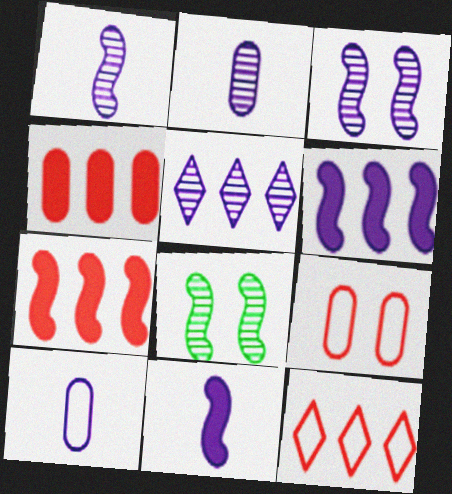[[2, 3, 5]]